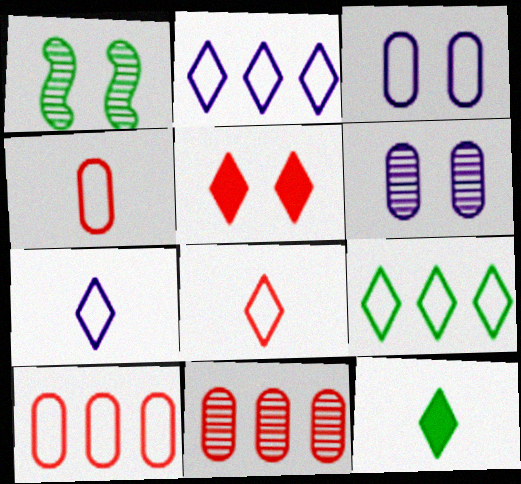[[1, 3, 5]]